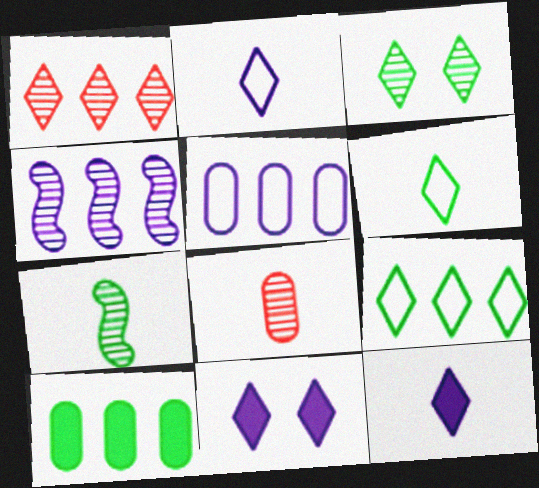[[1, 6, 11], 
[3, 4, 8]]